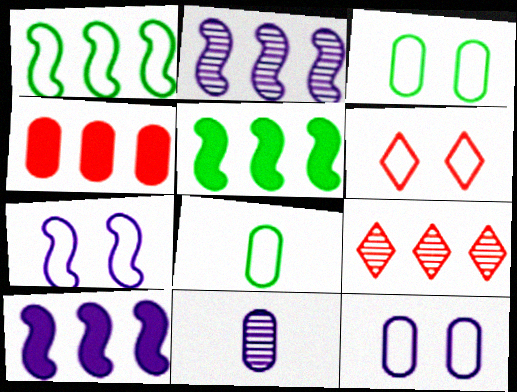[[3, 4, 11], 
[3, 6, 7], 
[5, 6, 11]]